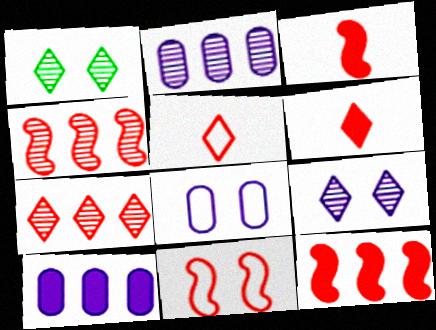[[3, 4, 11]]